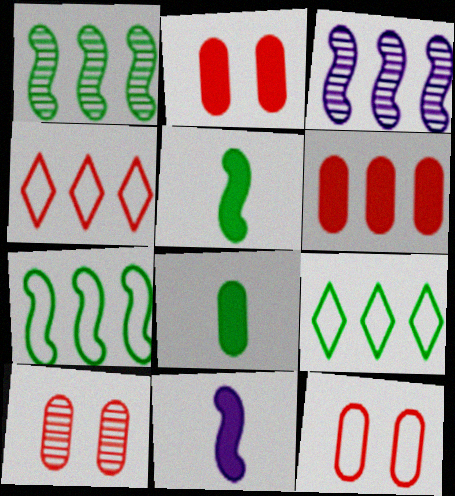[[2, 10, 12], 
[3, 6, 9], 
[9, 10, 11]]